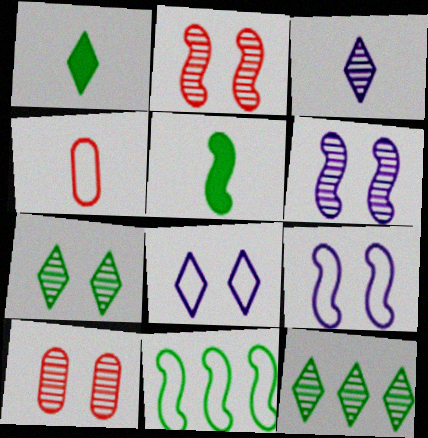[[3, 4, 5], 
[4, 8, 11], 
[6, 7, 10]]